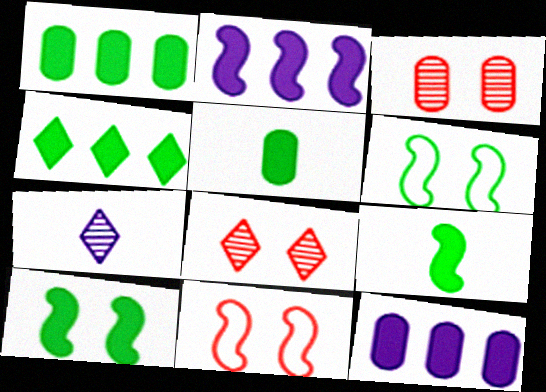[[1, 7, 11], 
[4, 5, 10]]